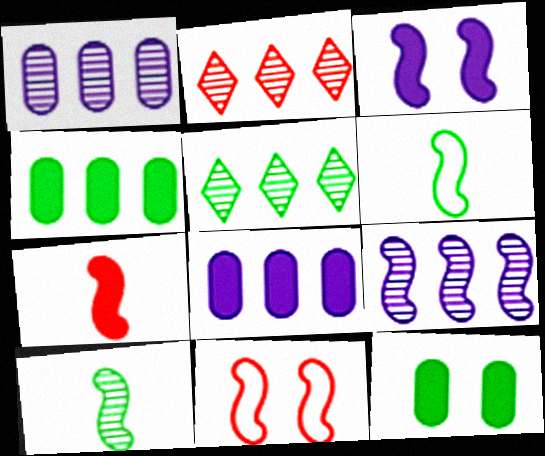[[5, 6, 12]]